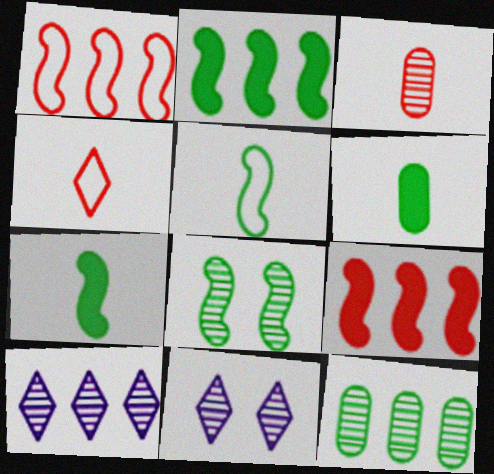[[1, 6, 11], 
[2, 5, 8], 
[3, 8, 10]]